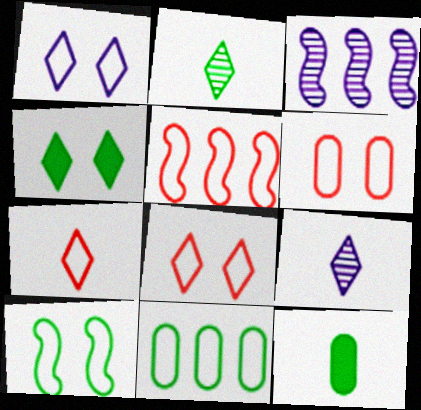[[1, 6, 10], 
[3, 8, 12], 
[5, 6, 7]]